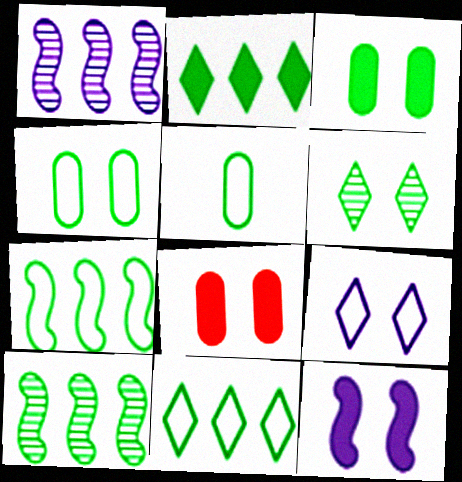[]